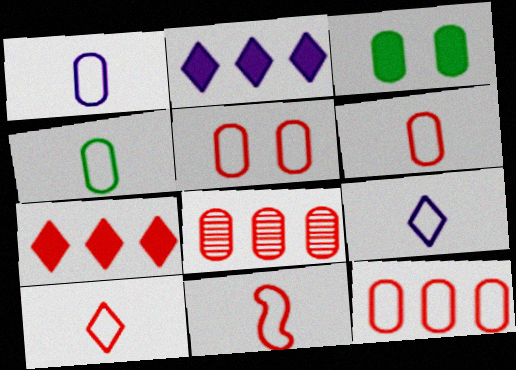[[1, 3, 8], 
[1, 4, 6], 
[4, 9, 11], 
[5, 6, 12], 
[6, 10, 11]]